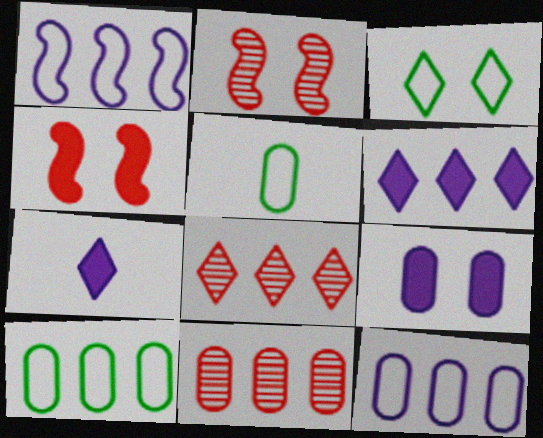[[2, 3, 9], 
[2, 5, 6], 
[2, 7, 10], 
[3, 7, 8], 
[5, 9, 11]]